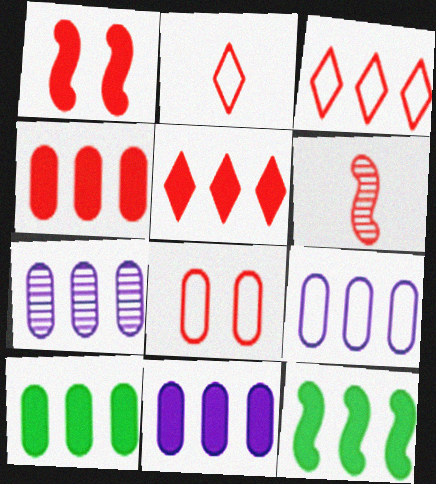[[3, 7, 12], 
[4, 10, 11], 
[5, 6, 8], 
[5, 11, 12], 
[7, 9, 11]]